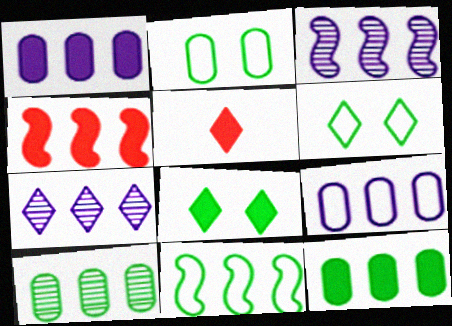[[2, 3, 5], 
[3, 4, 11], 
[5, 6, 7]]